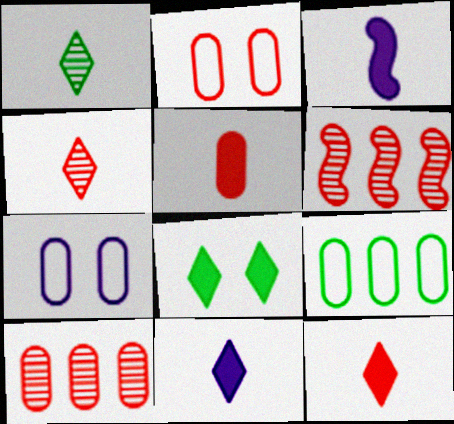[[2, 5, 10], 
[2, 6, 12]]